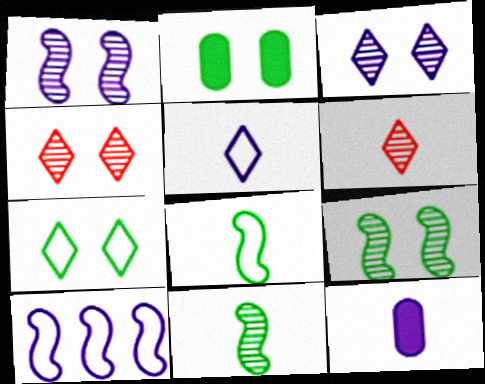[[2, 6, 10], 
[2, 7, 9], 
[3, 10, 12], 
[6, 8, 12]]